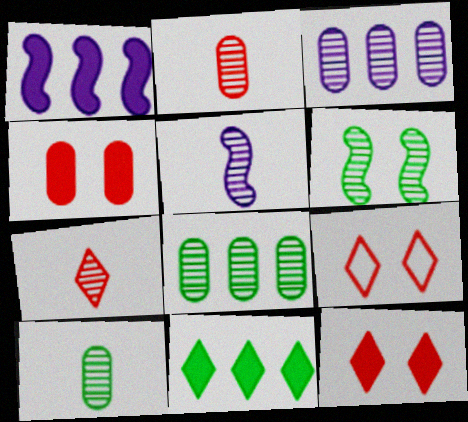[[1, 9, 10], 
[3, 6, 7], 
[5, 7, 10]]